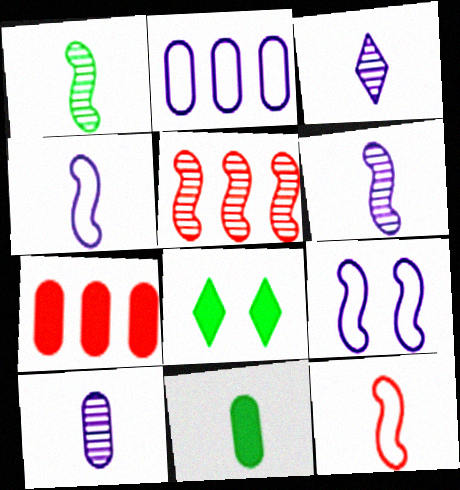[[3, 6, 10], 
[3, 11, 12]]